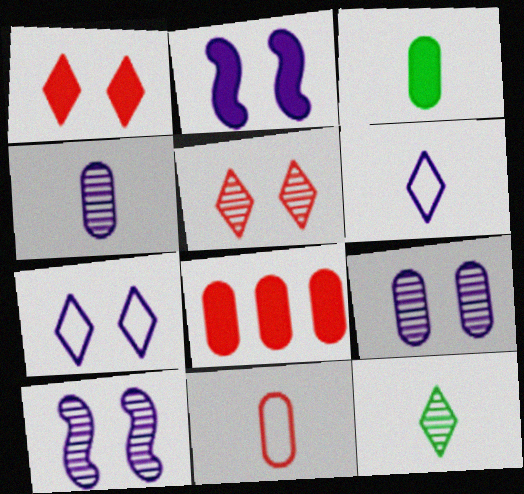[[2, 7, 9], 
[3, 4, 11]]